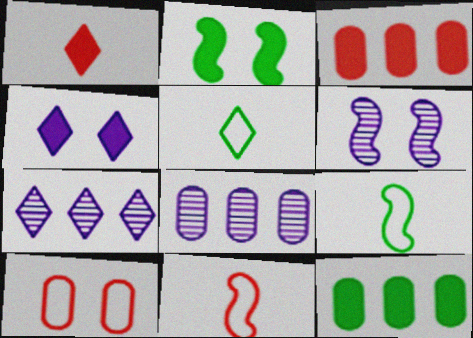[[3, 5, 6]]